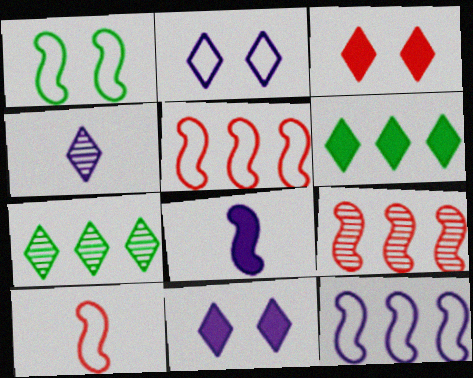[[1, 8, 9], 
[1, 10, 12]]